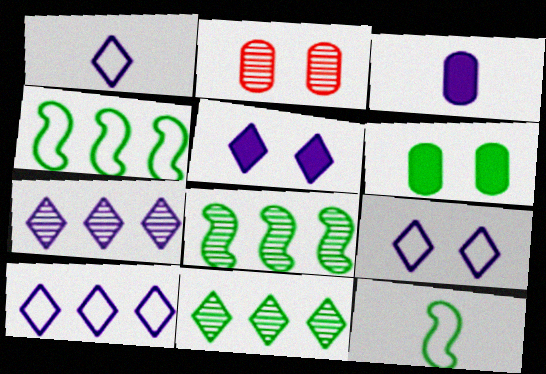[[1, 5, 7], 
[1, 9, 10], 
[6, 11, 12]]